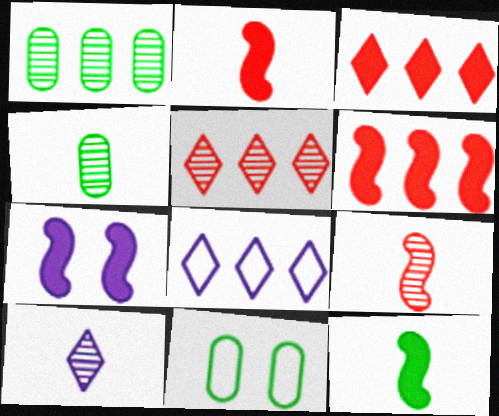[[1, 6, 8], 
[4, 9, 10], 
[6, 7, 12], 
[6, 10, 11]]